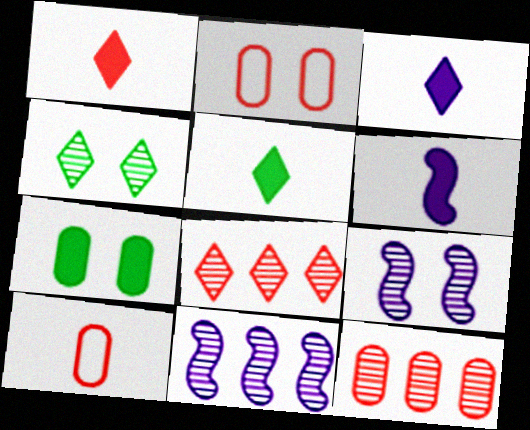[[1, 3, 5], 
[2, 5, 11]]